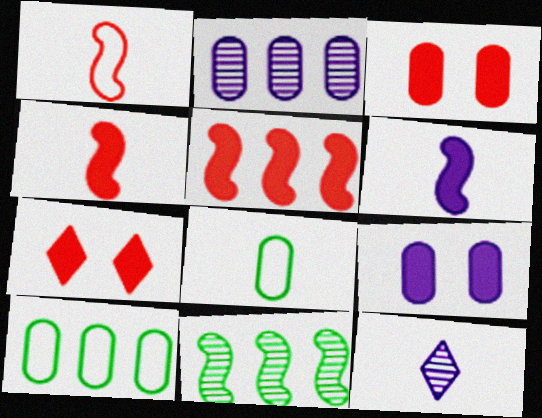[[2, 3, 8], 
[4, 8, 12]]